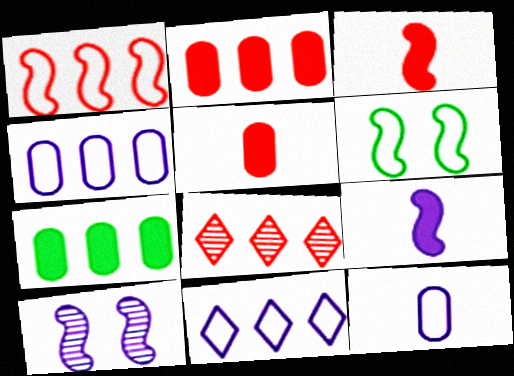[[1, 2, 8]]